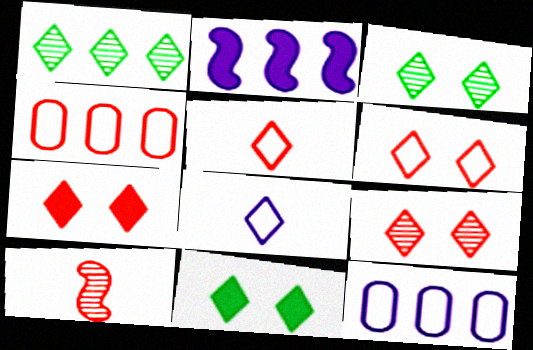[[1, 2, 4], 
[1, 7, 8], 
[4, 7, 10], 
[6, 7, 9], 
[10, 11, 12]]